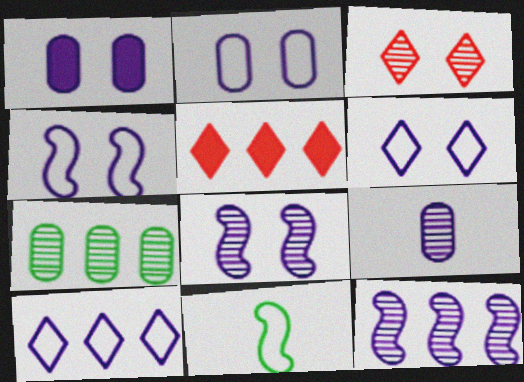[[1, 6, 8], 
[2, 4, 6]]